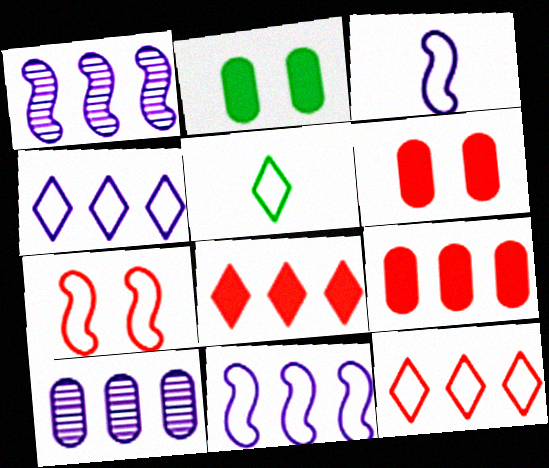[[1, 5, 6]]